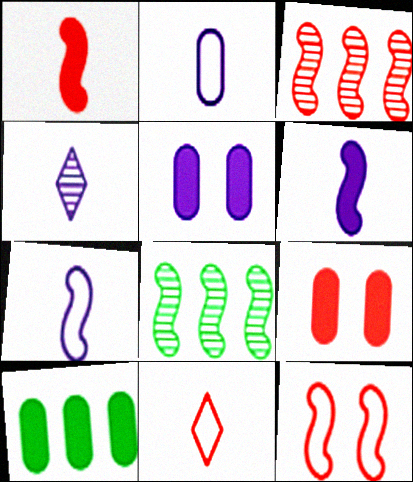[[1, 3, 12], 
[2, 4, 6], 
[3, 9, 11], 
[4, 10, 12], 
[5, 8, 11], 
[6, 8, 12]]